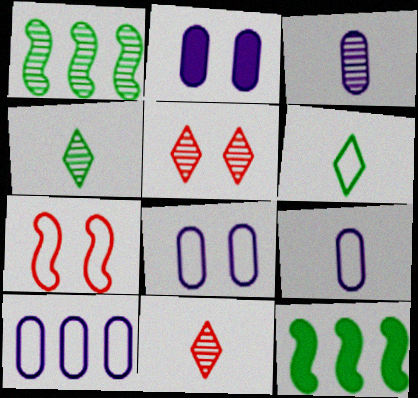[[1, 3, 5], 
[2, 3, 10], 
[5, 9, 12], 
[6, 7, 10], 
[8, 9, 10], 
[8, 11, 12]]